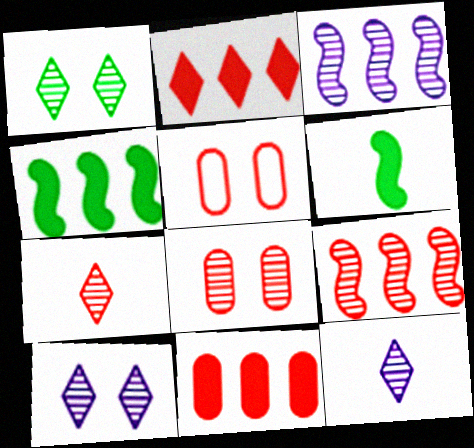[[4, 5, 12], 
[7, 8, 9]]